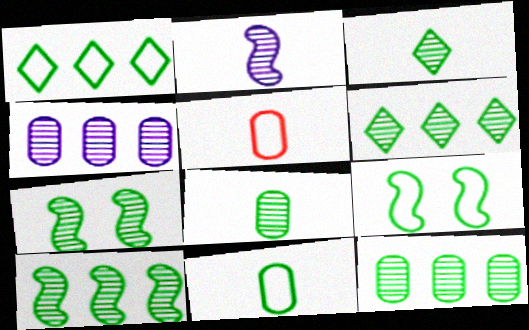[[1, 9, 11], 
[3, 7, 12], 
[6, 7, 8], 
[6, 10, 12]]